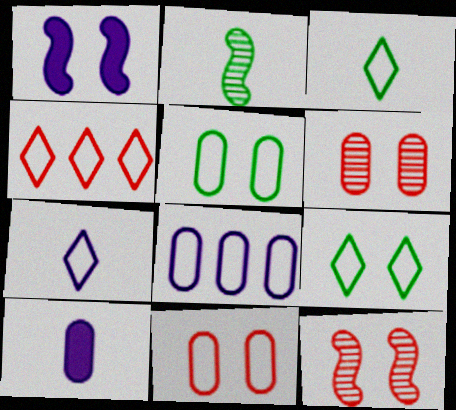[[1, 6, 9], 
[4, 7, 9]]